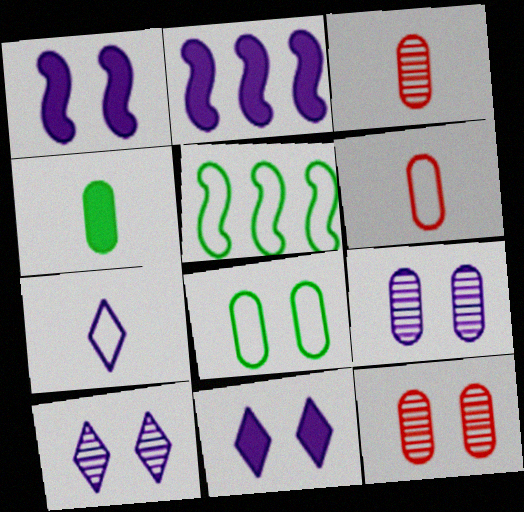[[2, 7, 9], 
[3, 5, 11]]